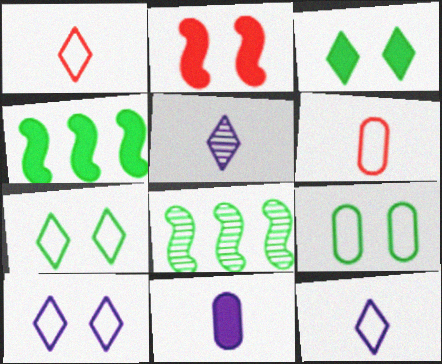[]